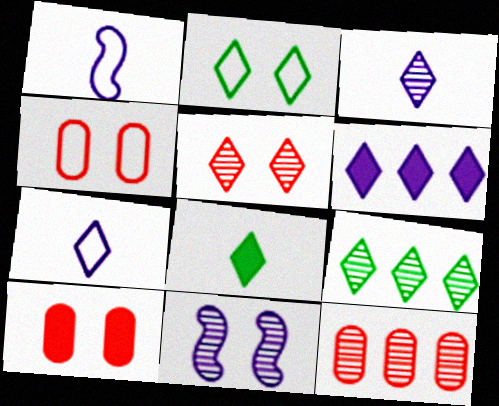[[1, 9, 10], 
[2, 8, 9], 
[2, 10, 11], 
[3, 5, 9]]